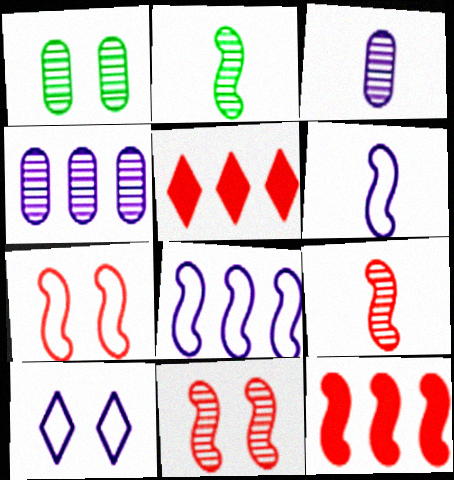[[1, 5, 6], 
[7, 9, 12]]